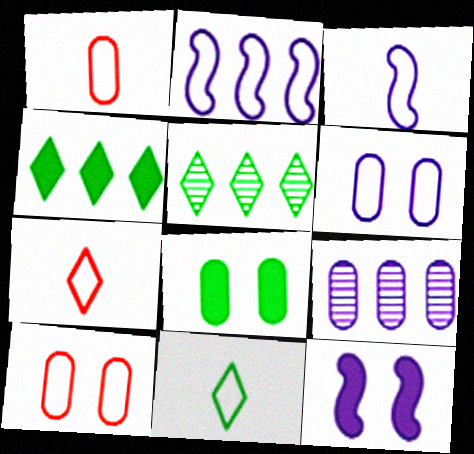[[1, 3, 11], 
[1, 5, 12], 
[1, 8, 9], 
[2, 10, 11]]